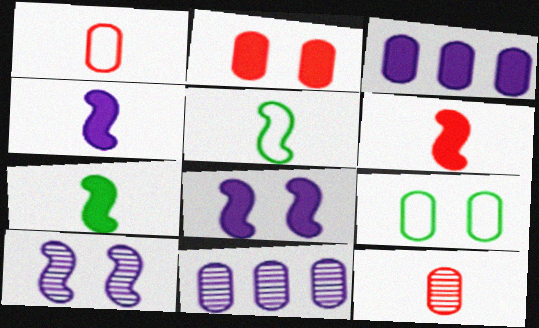[[3, 9, 12], 
[4, 6, 7]]